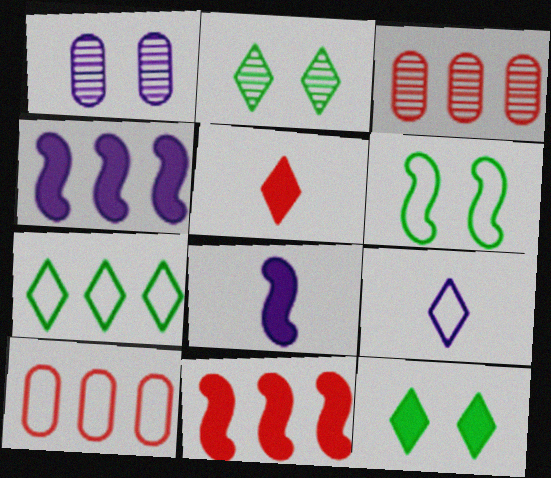[[1, 4, 9], 
[2, 8, 10], 
[3, 4, 7], 
[6, 9, 10]]